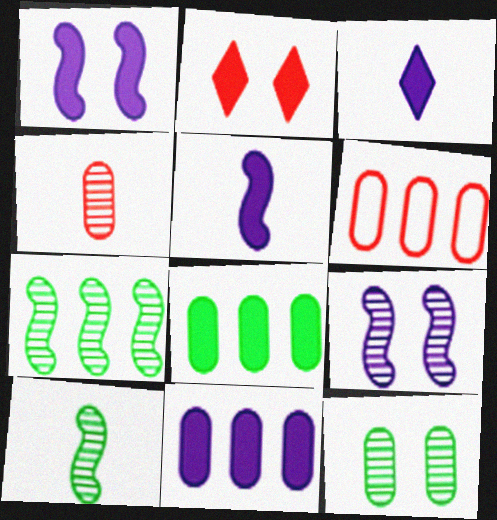[[1, 3, 11], 
[2, 5, 8]]